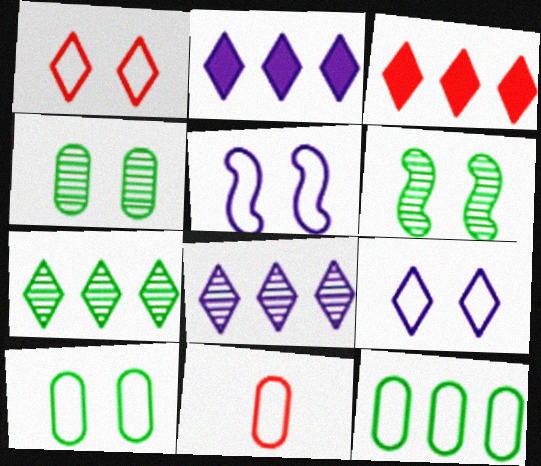[[1, 5, 10], 
[2, 6, 11]]